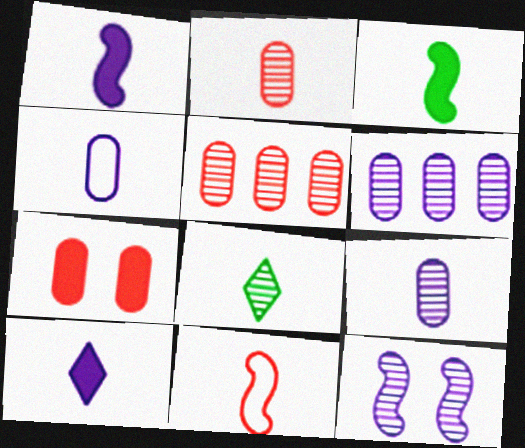[[5, 8, 12]]